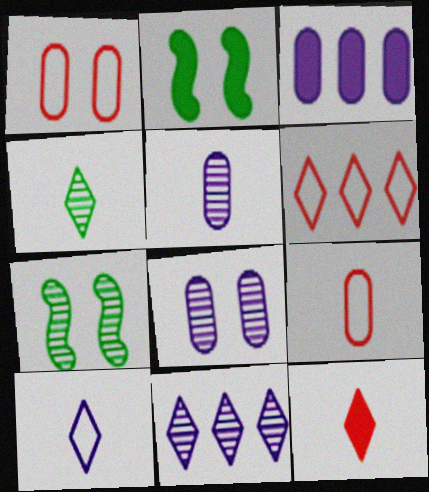[[2, 3, 12], 
[2, 5, 6], 
[2, 9, 11], 
[4, 10, 12]]